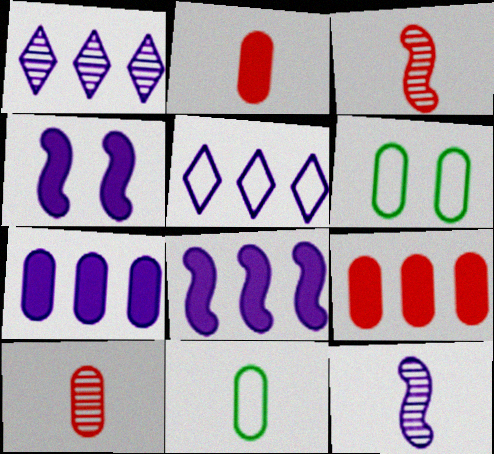[[6, 7, 10]]